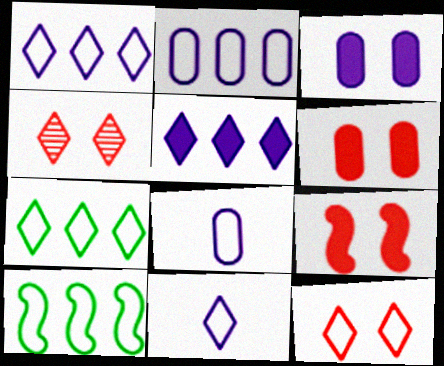[[7, 11, 12], 
[8, 10, 12]]